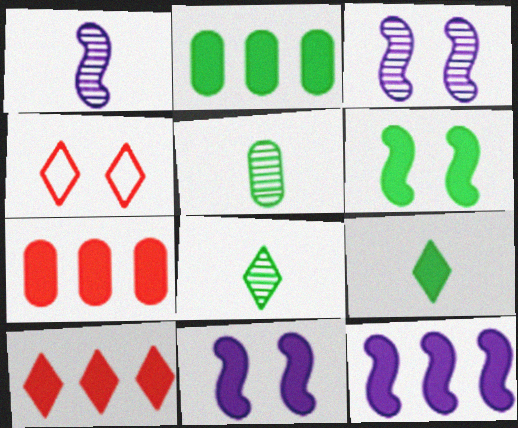[[1, 2, 4], 
[2, 6, 9], 
[2, 10, 12], 
[4, 5, 12], 
[7, 9, 11]]